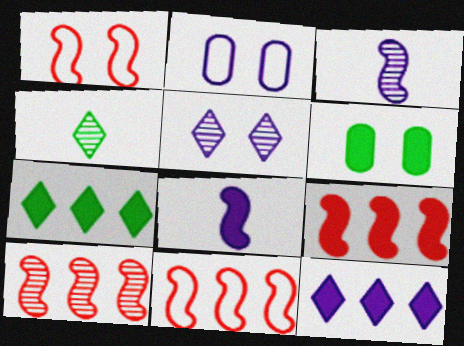[[1, 5, 6], 
[2, 3, 12], 
[2, 4, 9], 
[9, 10, 11]]